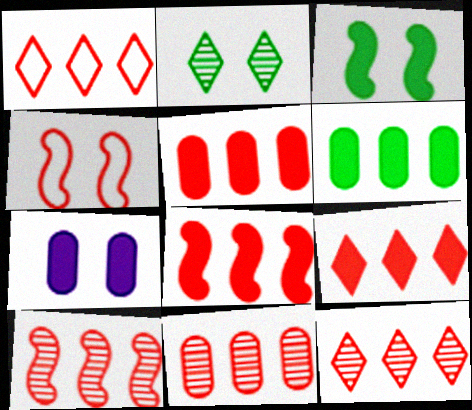[[1, 5, 10], 
[1, 8, 11], 
[1, 9, 12], 
[2, 4, 7], 
[5, 8, 9], 
[10, 11, 12]]